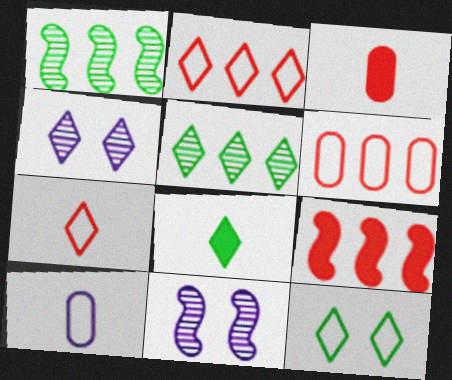[[2, 4, 8], 
[5, 8, 12], 
[6, 8, 11]]